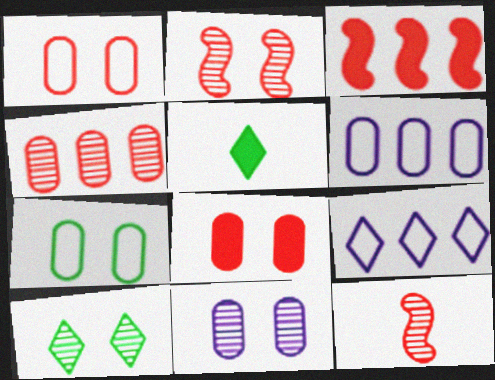[[2, 5, 6], 
[2, 10, 11], 
[7, 8, 11]]